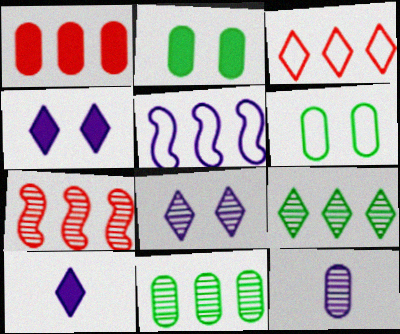[[1, 3, 7], 
[1, 5, 9], 
[1, 6, 12], 
[4, 5, 12], 
[6, 7, 10]]